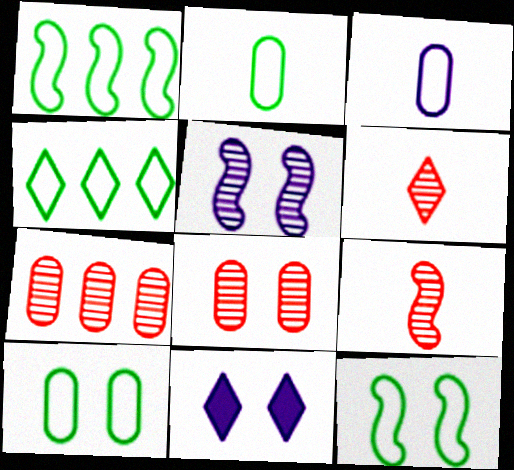[[2, 4, 12], 
[4, 6, 11], 
[8, 11, 12]]